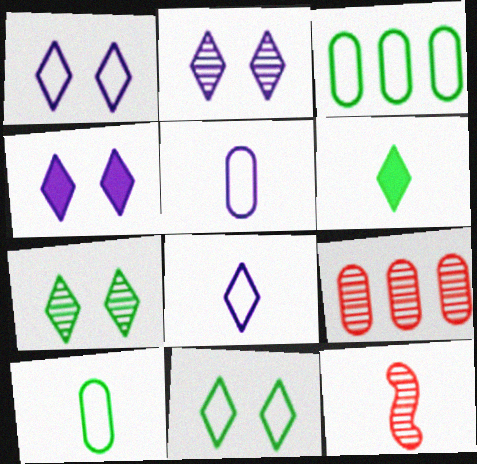[[1, 2, 4], 
[3, 4, 12], 
[5, 6, 12]]